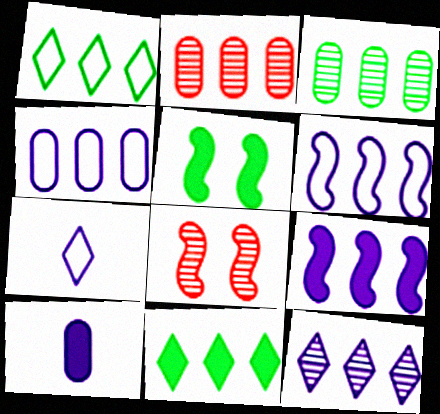[[1, 2, 9], 
[1, 8, 10], 
[2, 5, 7], 
[2, 6, 11], 
[4, 9, 12]]